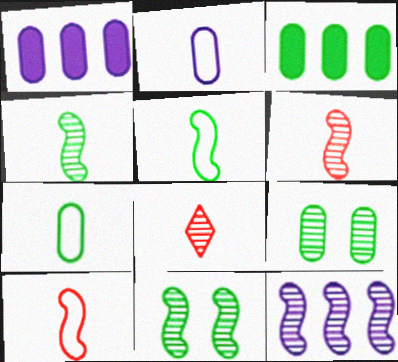[[3, 7, 9], 
[6, 11, 12], 
[8, 9, 12]]